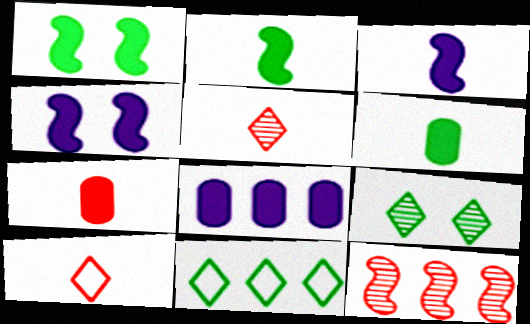[[8, 11, 12]]